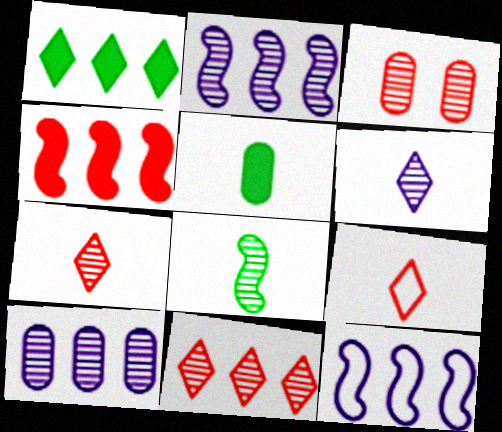[[3, 4, 9]]